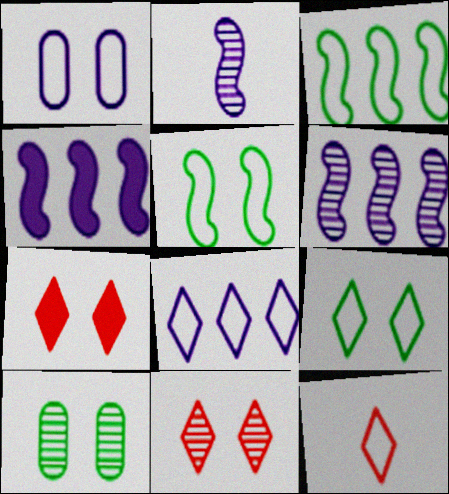[[1, 3, 12], 
[4, 10, 12], 
[8, 9, 12]]